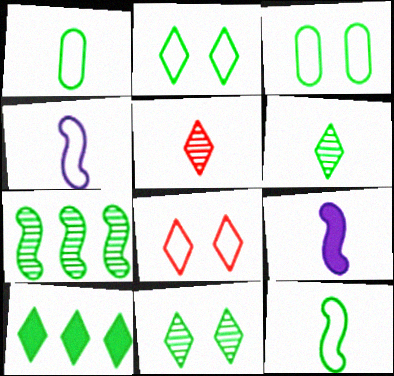[[1, 5, 9], 
[2, 6, 10]]